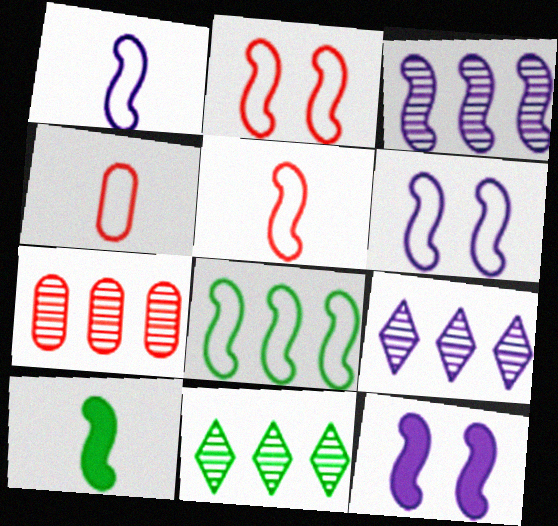[[1, 2, 8], 
[1, 3, 12], 
[2, 3, 10], 
[3, 7, 11], 
[4, 11, 12], 
[5, 6, 8]]